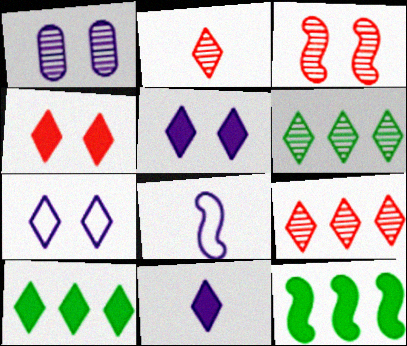[[2, 7, 10], 
[3, 8, 12], 
[4, 10, 11]]